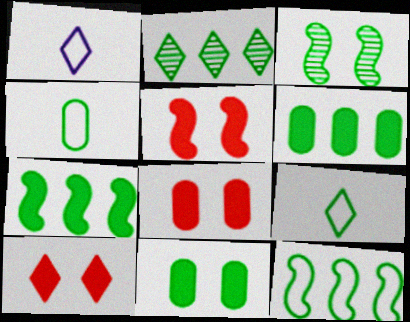[[1, 2, 10], 
[2, 6, 12], 
[3, 6, 9], 
[5, 8, 10]]